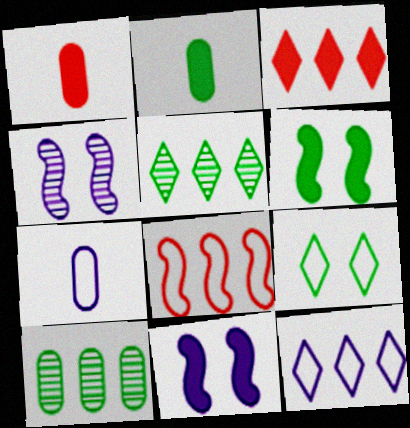[[2, 3, 11], 
[3, 5, 12], 
[7, 8, 9]]